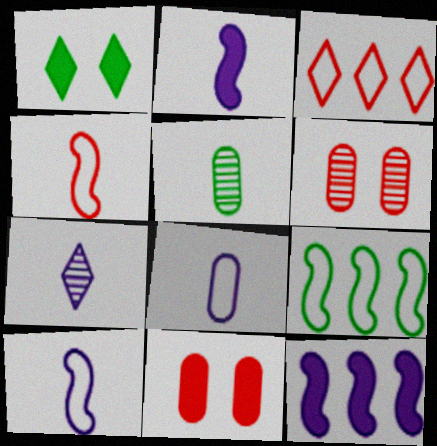[[1, 3, 7], 
[1, 5, 9], 
[2, 7, 8], 
[7, 9, 11]]